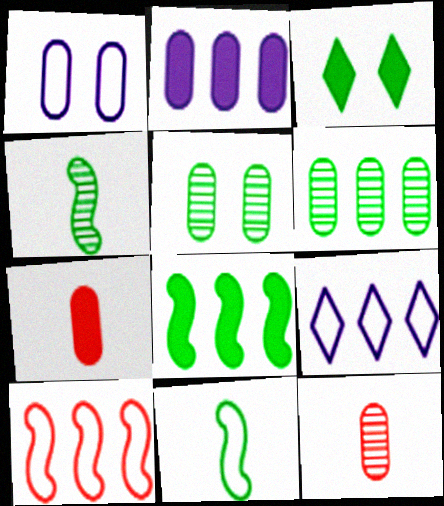[[1, 6, 7], 
[3, 6, 11]]